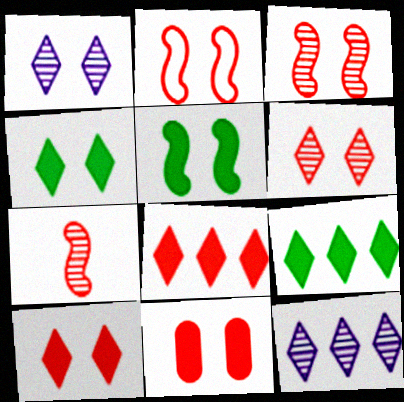[[2, 6, 11]]